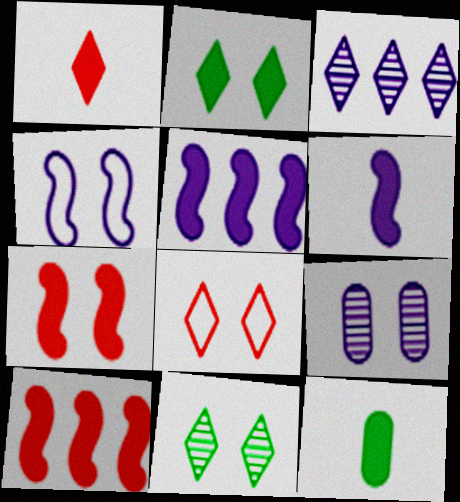[[1, 6, 12]]